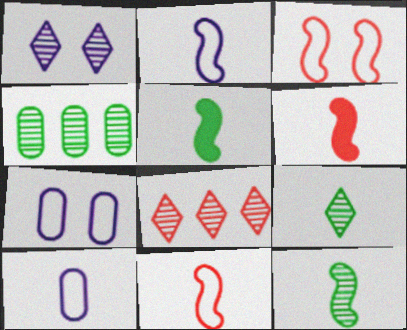[[1, 8, 9], 
[2, 6, 12], 
[5, 7, 8], 
[6, 9, 10]]